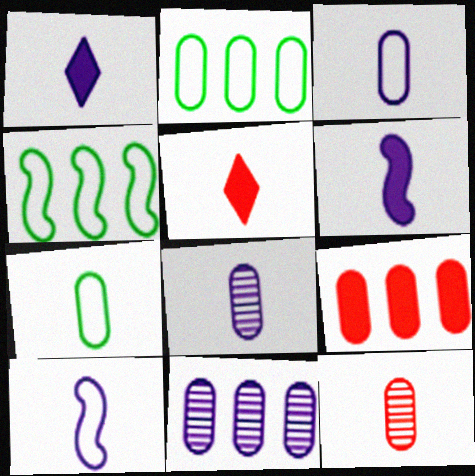[[1, 8, 10], 
[2, 9, 11]]